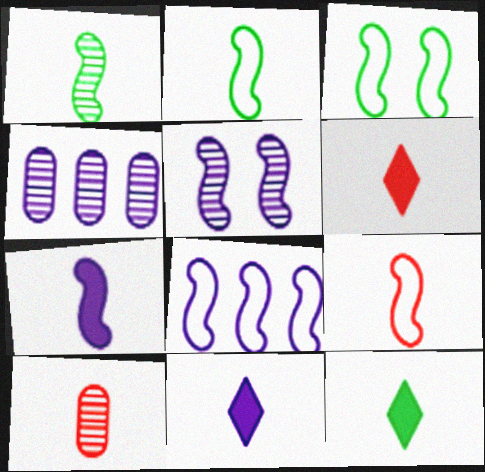[[1, 7, 9], 
[2, 10, 11], 
[3, 4, 6], 
[3, 8, 9], 
[5, 7, 8], 
[6, 9, 10], 
[6, 11, 12]]